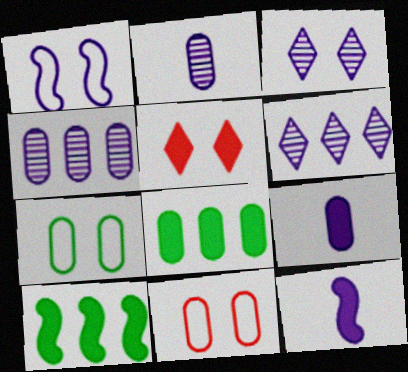[[1, 6, 9], 
[2, 8, 11], 
[5, 8, 12], 
[5, 9, 10]]